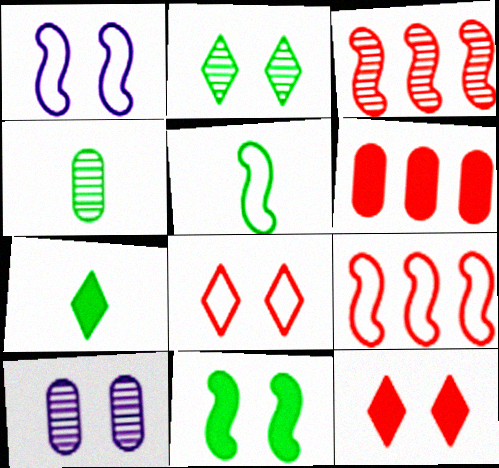[[1, 5, 9], 
[4, 5, 7], 
[7, 9, 10], 
[8, 10, 11]]